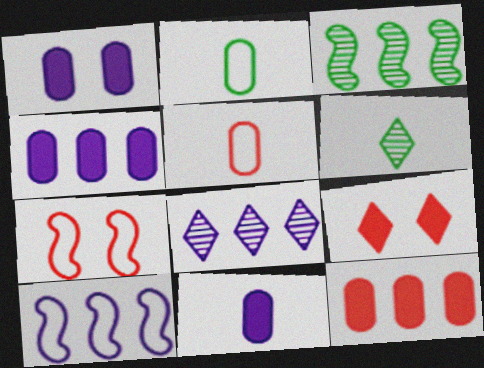[[1, 4, 11], 
[4, 6, 7], 
[4, 8, 10]]